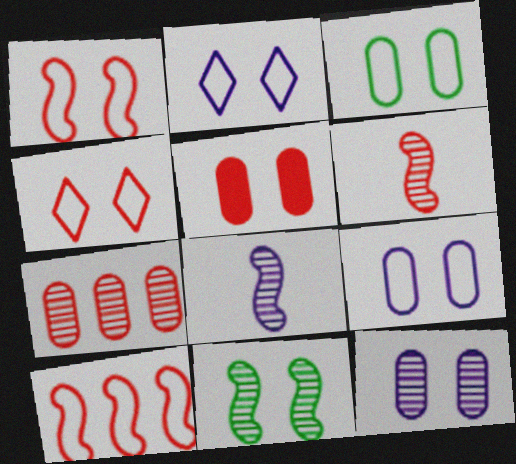[[1, 2, 3], 
[2, 5, 11], 
[3, 5, 12]]